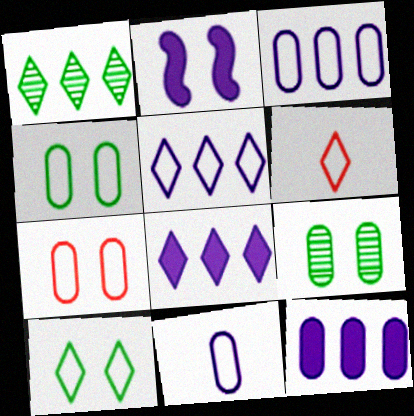[[5, 6, 10]]